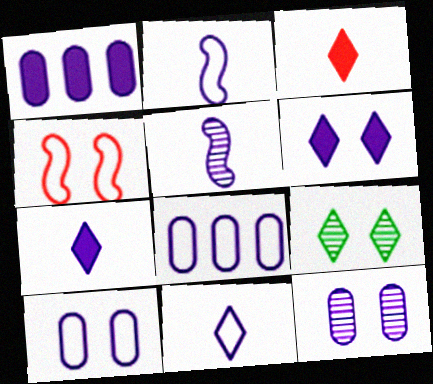[[5, 6, 8]]